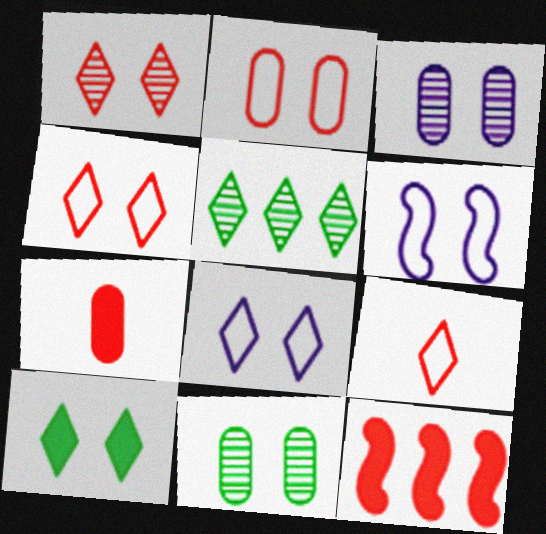[[1, 8, 10], 
[5, 6, 7]]